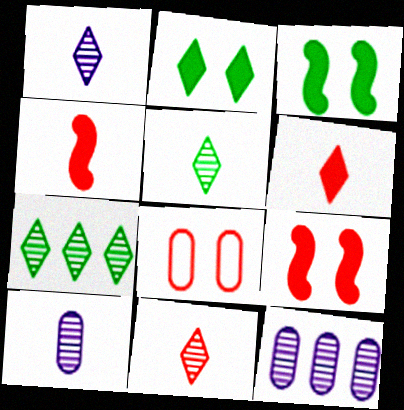[[1, 5, 11]]